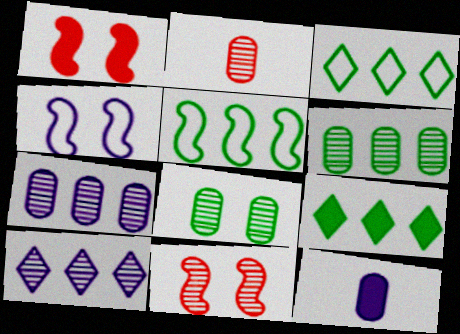[[1, 9, 12], 
[2, 4, 9], 
[2, 7, 8], 
[3, 11, 12], 
[4, 10, 12], 
[5, 6, 9]]